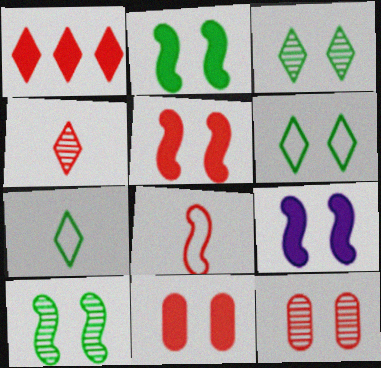[[1, 8, 12], 
[2, 5, 9], 
[6, 9, 12]]